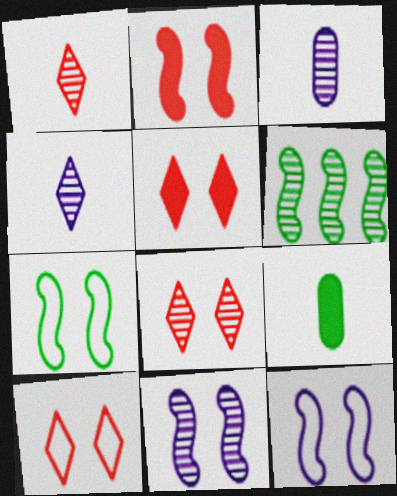[[2, 7, 11], 
[3, 6, 8], 
[5, 8, 10]]